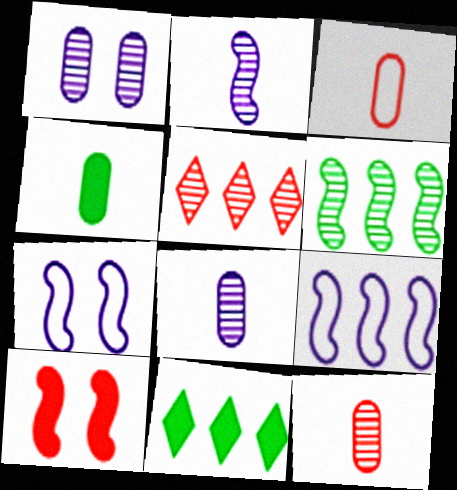[[3, 4, 8], 
[3, 5, 10], 
[4, 5, 7], 
[7, 11, 12]]